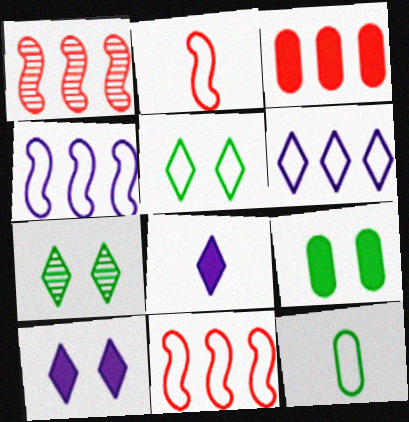[[1, 10, 12]]